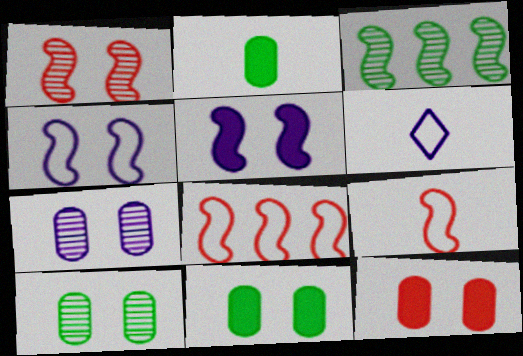[[3, 5, 9], 
[3, 6, 12]]